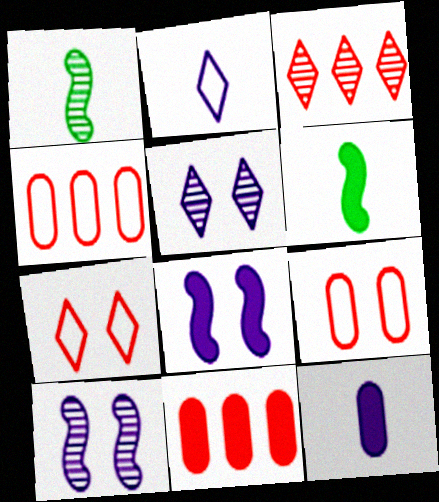[[4, 5, 6]]